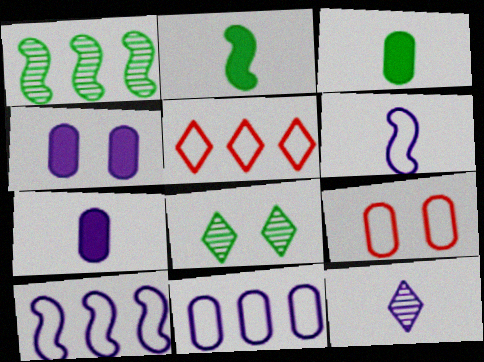[[4, 10, 12], 
[6, 7, 12]]